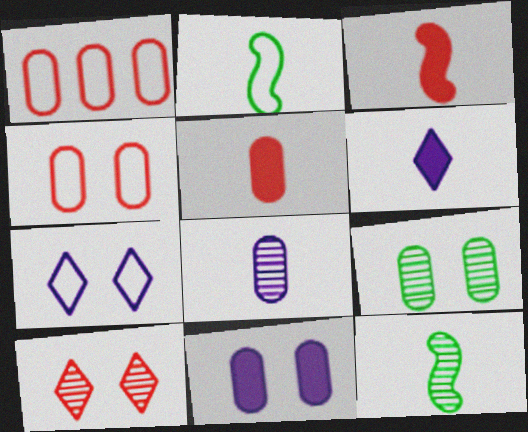[[1, 2, 7], 
[1, 3, 10], 
[4, 9, 11]]